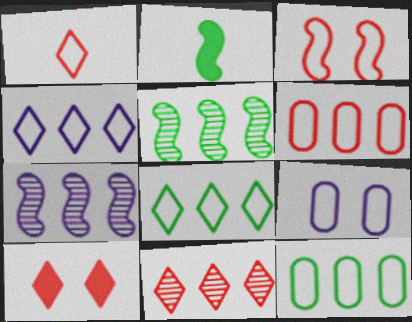[[1, 3, 6], 
[1, 10, 11], 
[2, 3, 7], 
[2, 9, 11]]